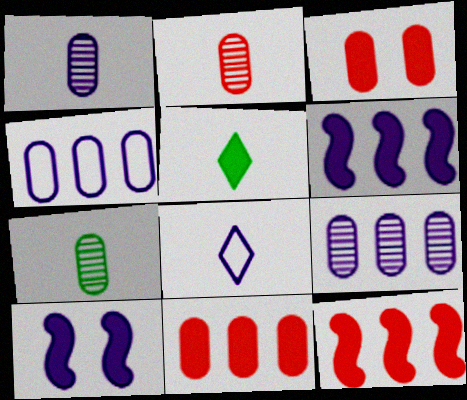[[1, 2, 7], 
[3, 4, 7], 
[3, 5, 6], 
[5, 10, 11], 
[8, 9, 10]]